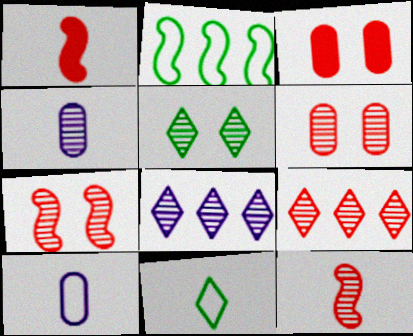[[1, 4, 11], 
[6, 9, 12]]